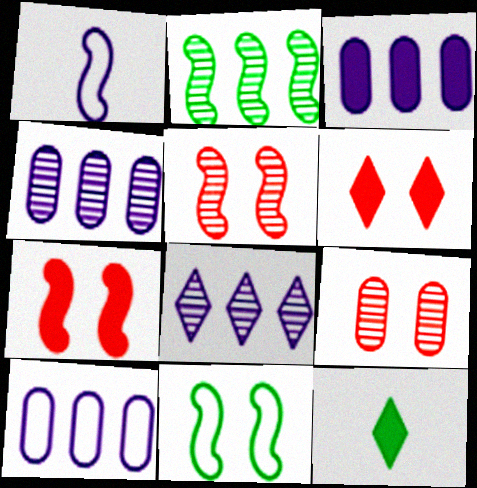[[1, 2, 7], 
[3, 4, 10], 
[3, 7, 12], 
[5, 10, 12]]